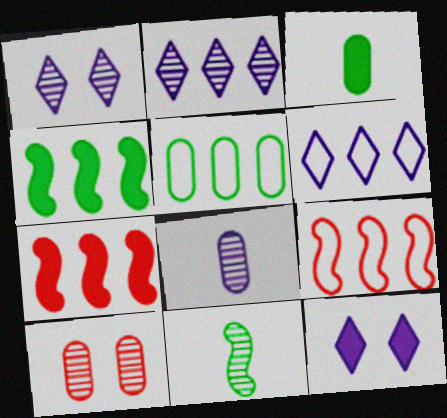[[1, 3, 9], 
[2, 5, 7], 
[2, 10, 11], 
[3, 7, 12], 
[5, 6, 9]]